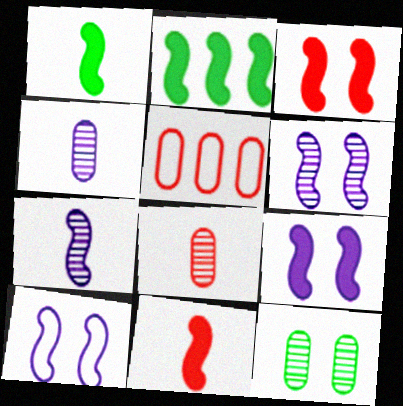[[2, 9, 11], 
[6, 9, 10]]